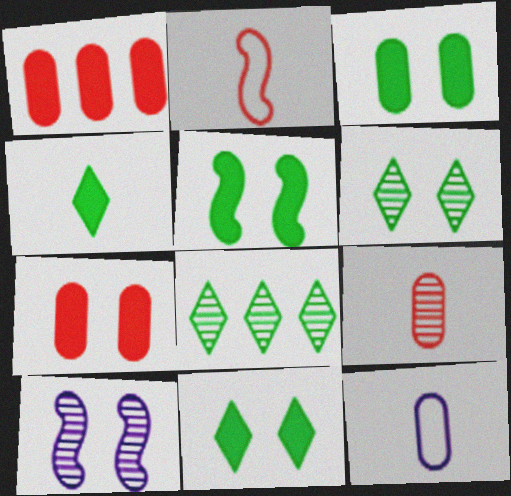[[3, 5, 11], 
[8, 9, 10]]